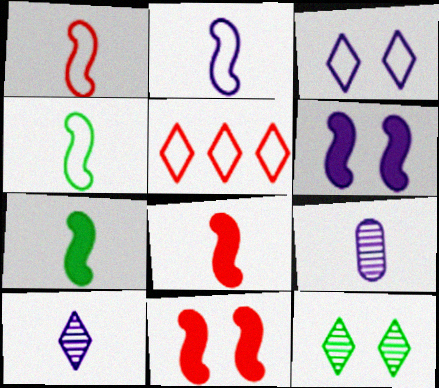[[1, 2, 4]]